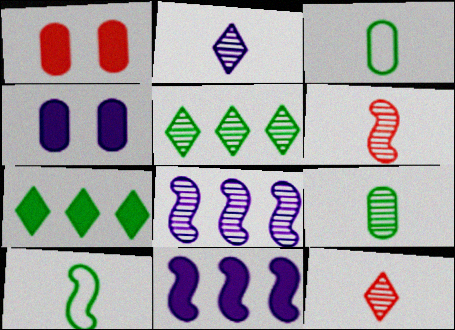[[2, 6, 9]]